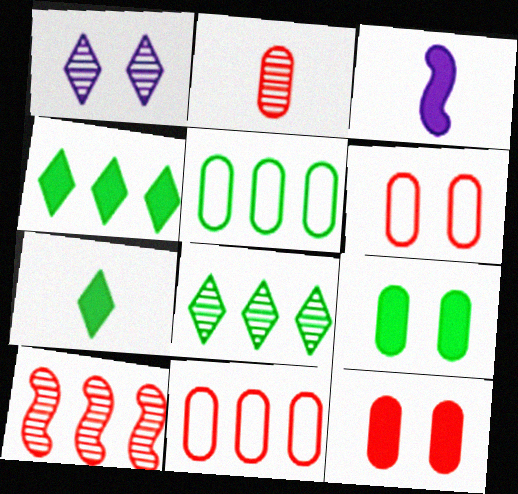[[2, 11, 12], 
[3, 4, 12], 
[3, 6, 8]]